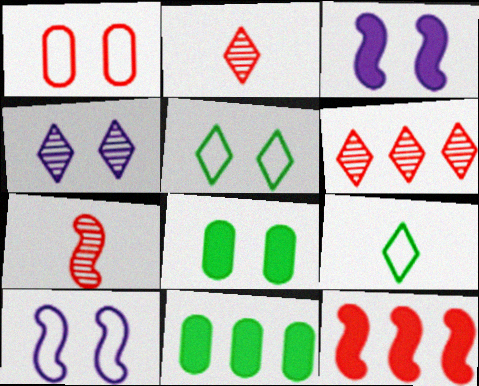[[1, 2, 12], 
[1, 5, 10], 
[2, 10, 11]]